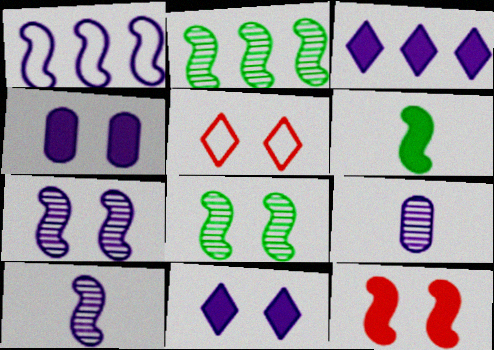[[1, 9, 11], 
[4, 5, 8]]